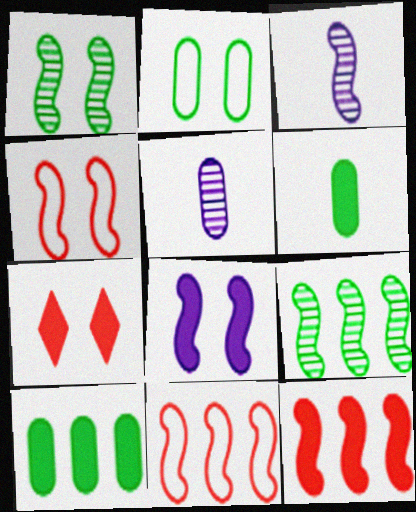[[1, 4, 8]]